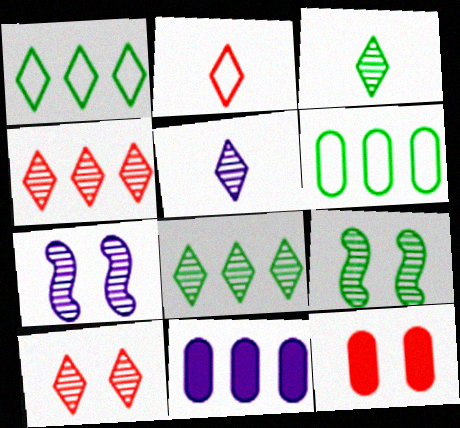[[2, 9, 11], 
[5, 8, 10]]